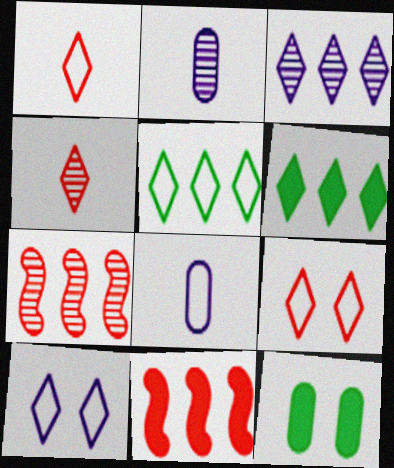[[1, 5, 10], 
[4, 6, 10]]